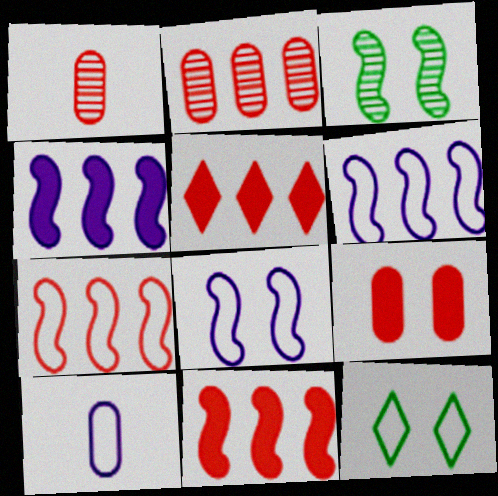[[1, 4, 12], 
[2, 5, 7], 
[3, 5, 10], 
[7, 10, 12]]